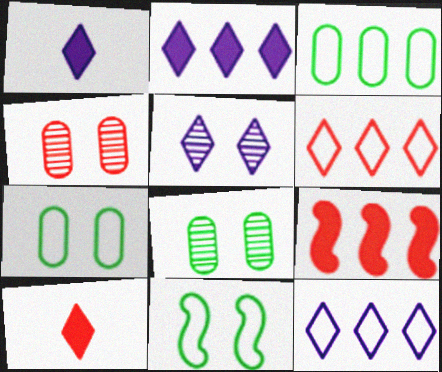[[1, 5, 12]]